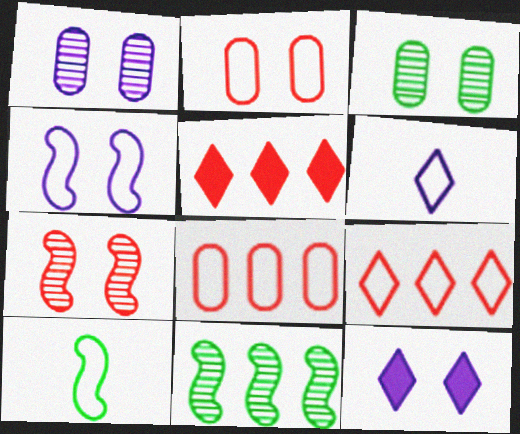[[1, 4, 12], 
[1, 5, 10]]